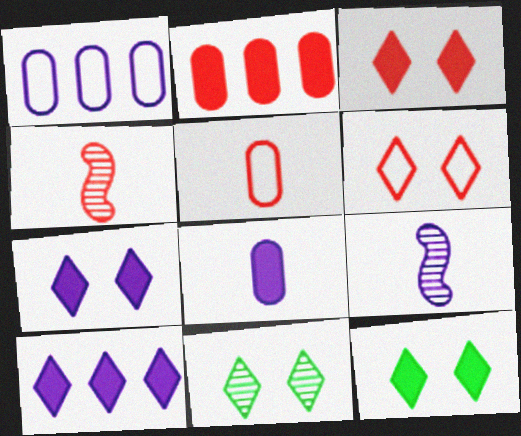[[1, 4, 12], 
[1, 7, 9], 
[2, 4, 6], 
[3, 7, 12], 
[6, 7, 11]]